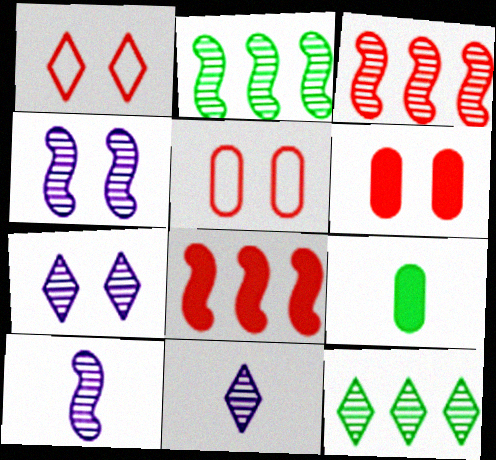[]